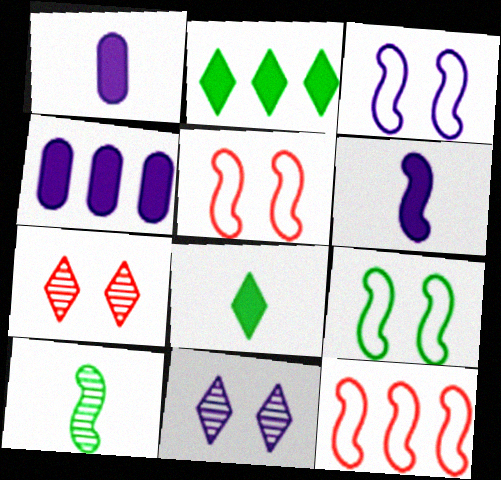[[3, 5, 9]]